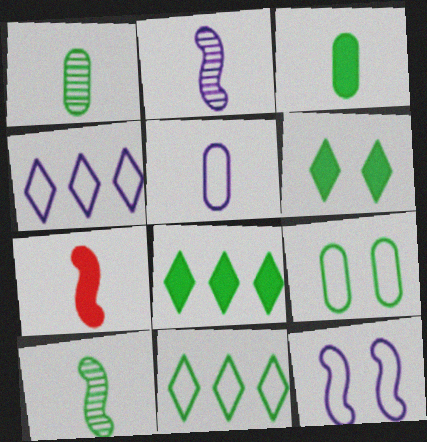[[4, 5, 12], 
[8, 9, 10]]